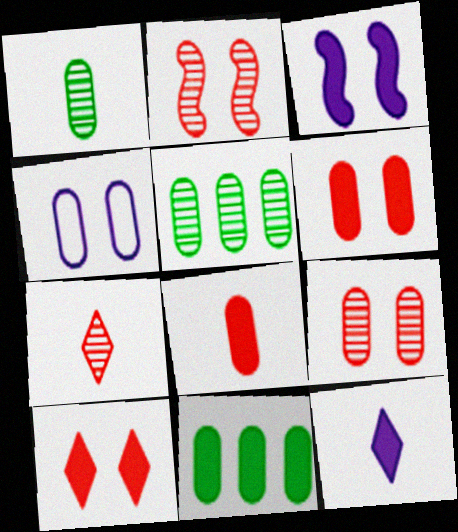[[4, 5, 8]]